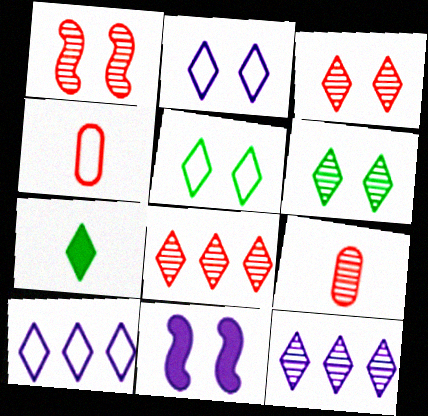[[1, 8, 9], 
[2, 7, 8], 
[3, 7, 10]]